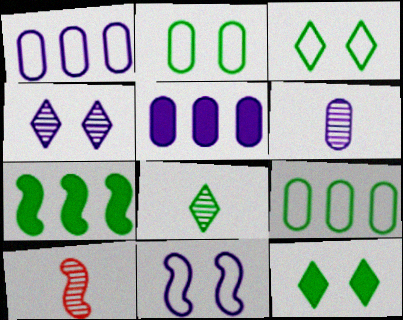[[1, 10, 12], 
[2, 7, 8], 
[3, 5, 10], 
[6, 8, 10], 
[7, 10, 11]]